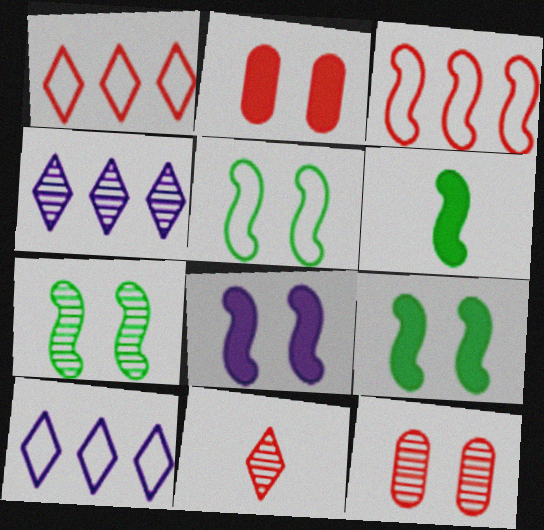[[2, 3, 11], 
[5, 7, 9], 
[6, 10, 12]]